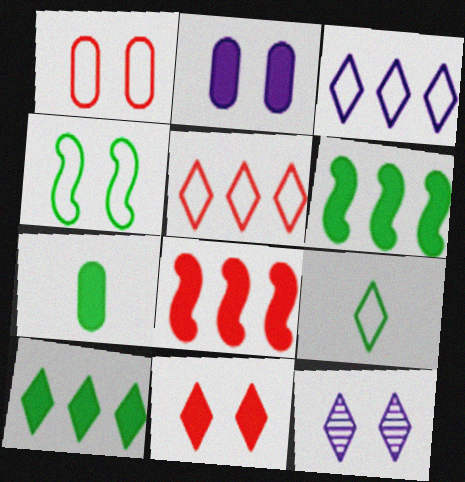[]